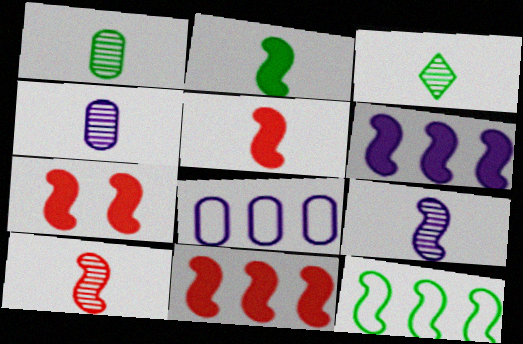[[2, 6, 7], 
[3, 4, 10], 
[3, 7, 8], 
[5, 7, 11], 
[7, 9, 12]]